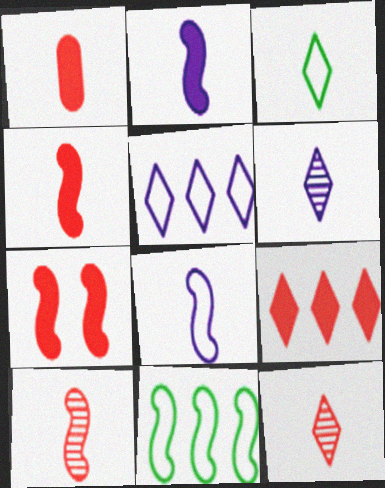[[1, 7, 9]]